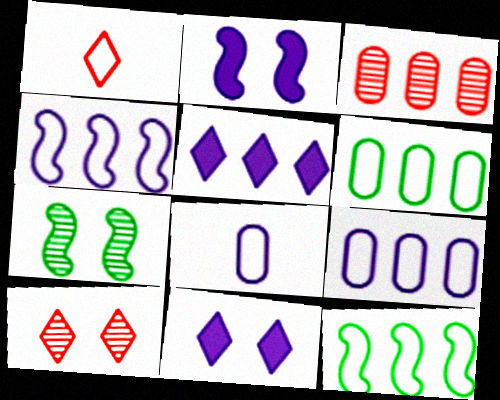[[3, 5, 12]]